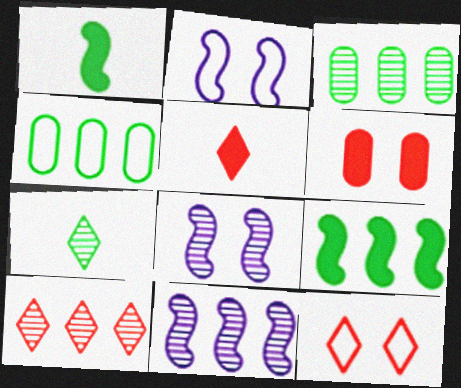[[2, 3, 5], 
[3, 10, 11], 
[4, 5, 8], 
[5, 10, 12]]